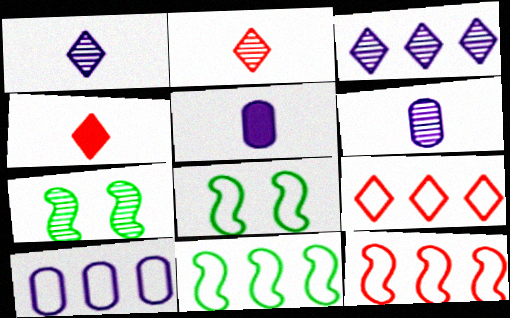[[4, 7, 10], 
[5, 7, 9], 
[9, 10, 11]]